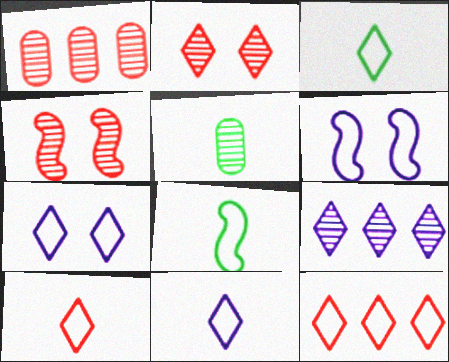[[3, 7, 12], 
[3, 10, 11], 
[4, 5, 9]]